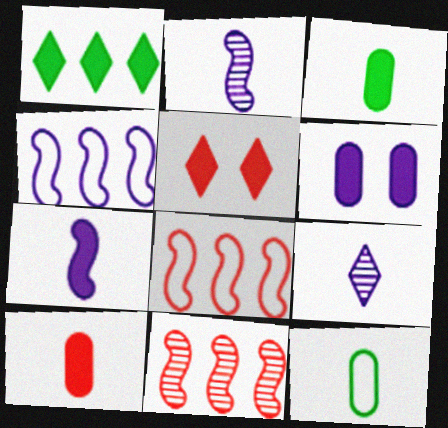[[4, 6, 9]]